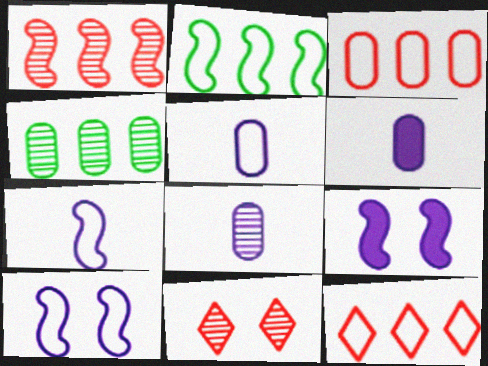[[2, 6, 11], 
[5, 6, 8]]